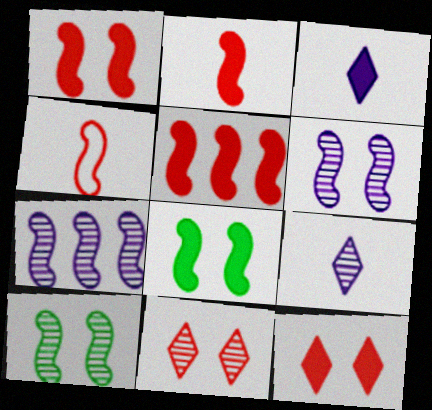[[1, 2, 5], 
[4, 7, 8]]